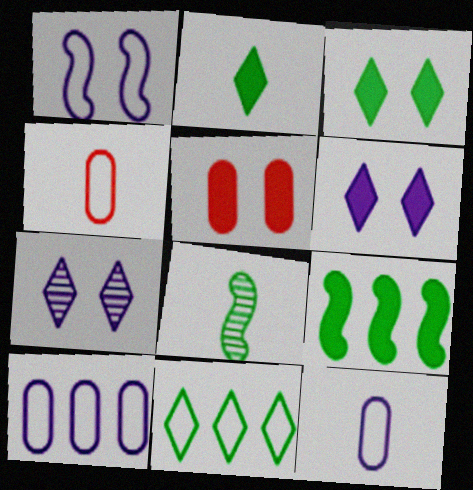[[1, 4, 11], 
[4, 7, 9]]